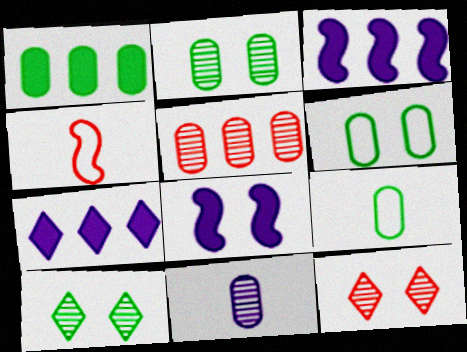[[1, 2, 9], 
[2, 4, 7], 
[2, 5, 11], 
[3, 9, 12], 
[6, 8, 12]]